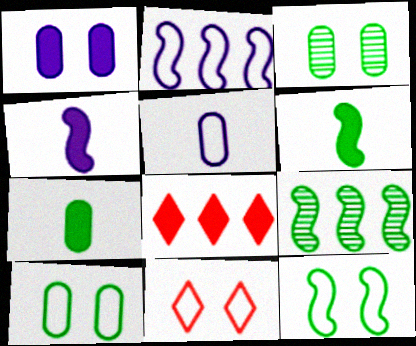[[1, 6, 8], 
[6, 9, 12]]